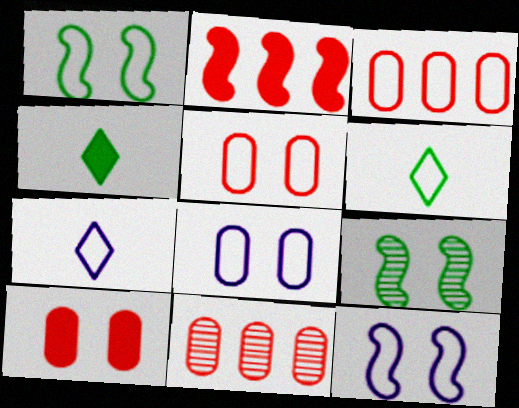[[1, 3, 7], 
[3, 6, 12], 
[4, 11, 12]]